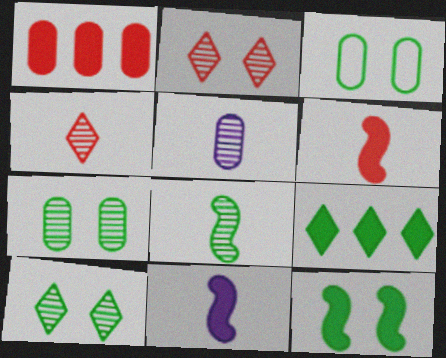[[1, 3, 5], 
[3, 8, 9], 
[3, 10, 12], 
[4, 5, 8]]